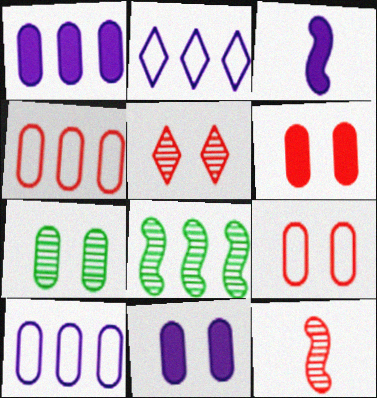[[7, 9, 11]]